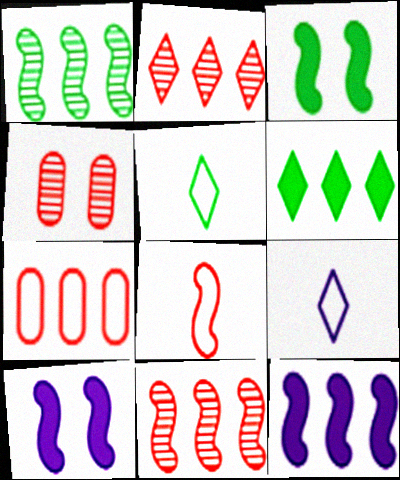[[1, 8, 10], 
[4, 5, 12]]